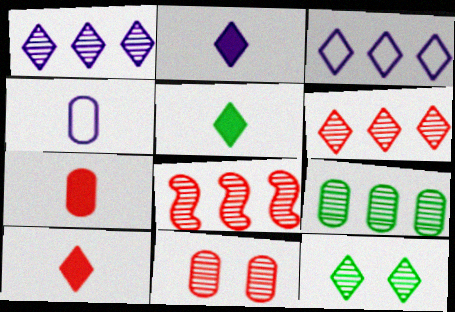[[1, 8, 9], 
[2, 5, 10], 
[3, 10, 12]]